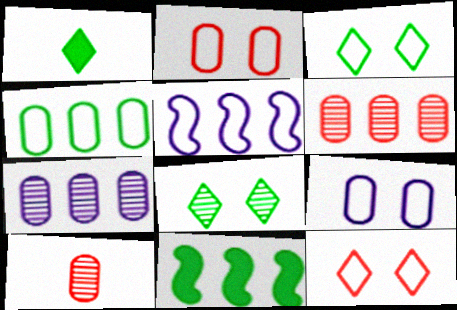[]